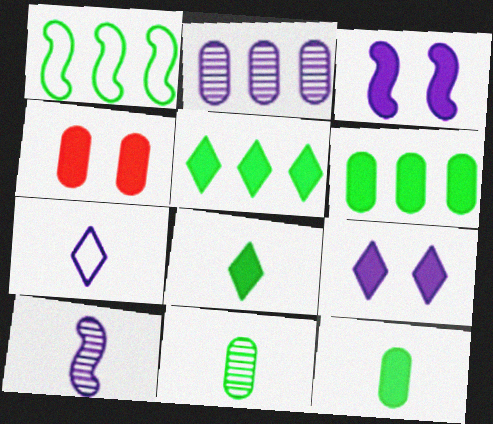[[2, 3, 7]]